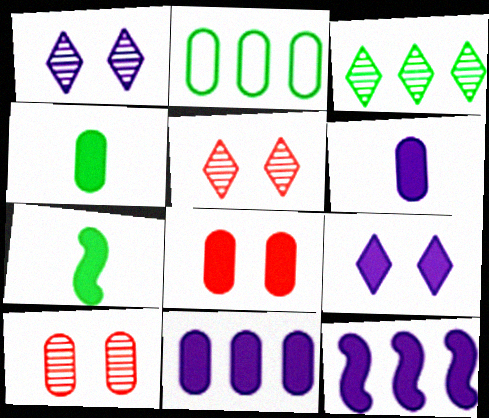[[2, 6, 10], 
[4, 8, 11], 
[6, 9, 12]]